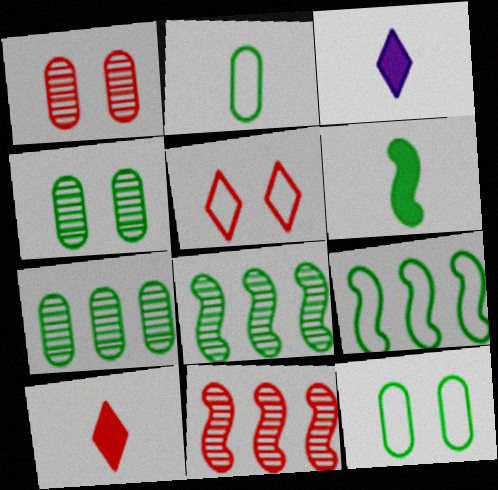[[1, 3, 9], 
[3, 11, 12]]